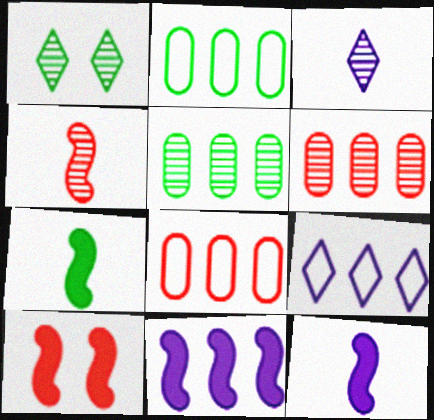[[1, 2, 7], 
[1, 8, 12], 
[2, 3, 10], 
[7, 10, 11]]